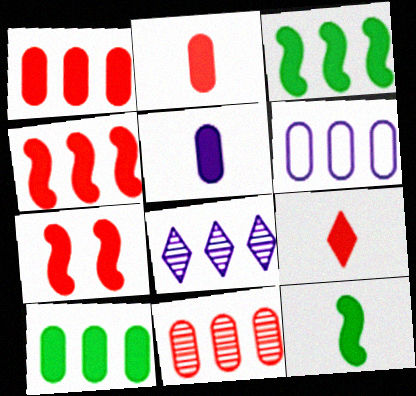[[1, 7, 9], 
[5, 9, 12], 
[6, 10, 11]]